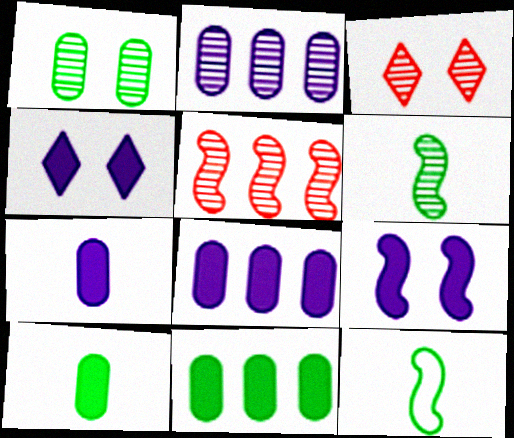[[2, 3, 6], 
[3, 8, 12], 
[5, 9, 12]]